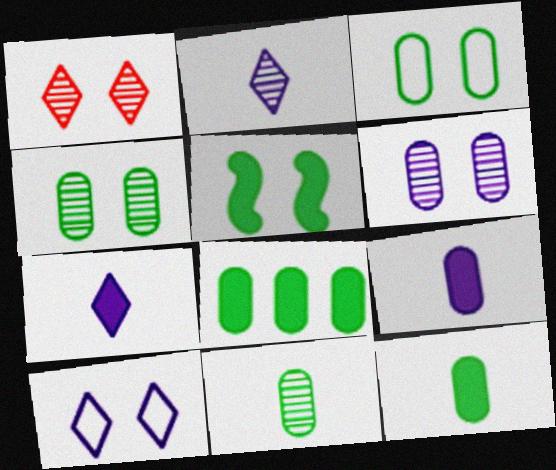[[3, 8, 11]]